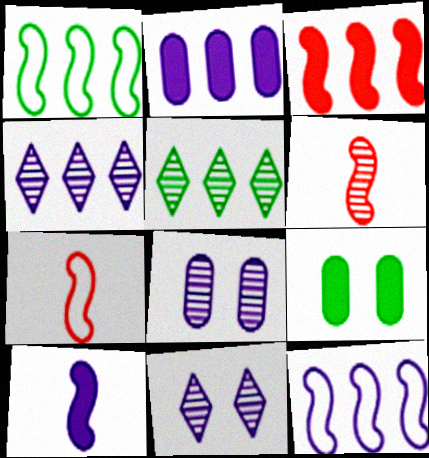[[2, 4, 12], 
[4, 7, 9], 
[5, 6, 8]]